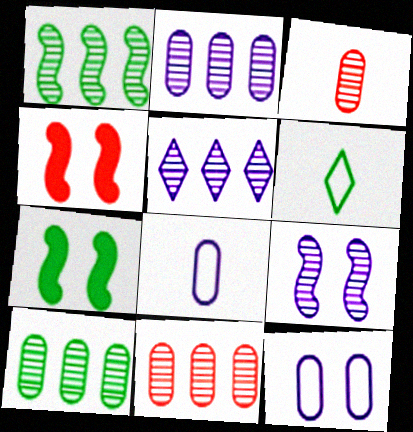[[1, 5, 11], 
[2, 4, 6], 
[2, 10, 11], 
[6, 7, 10]]